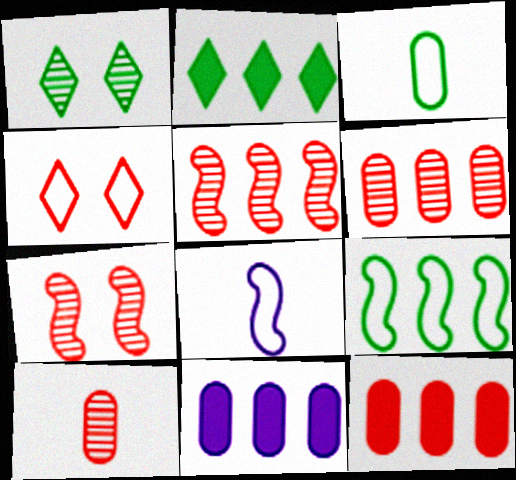[[1, 8, 12]]